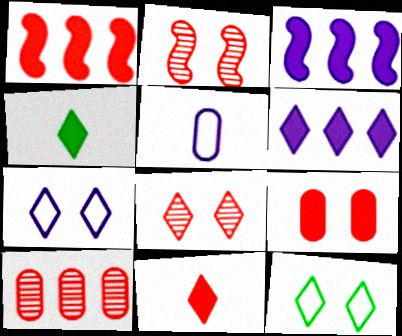[[1, 9, 11], 
[3, 4, 9]]